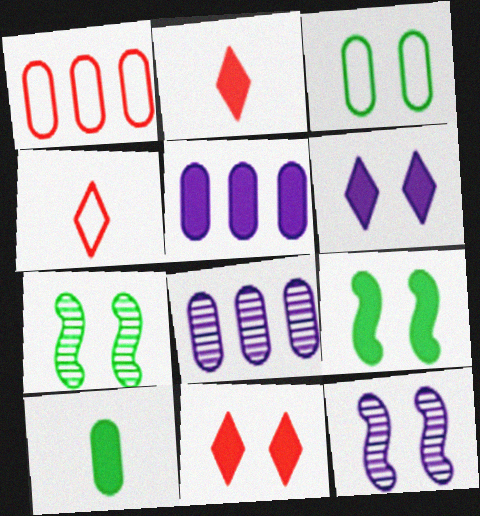[[2, 5, 9], 
[3, 11, 12], 
[4, 5, 7], 
[4, 8, 9]]